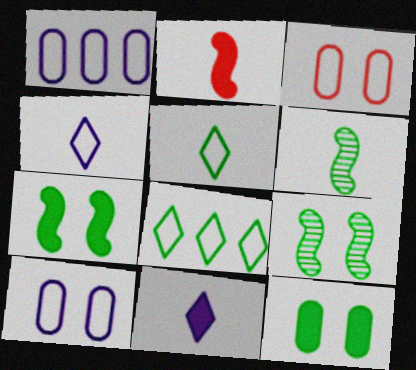[[6, 8, 12]]